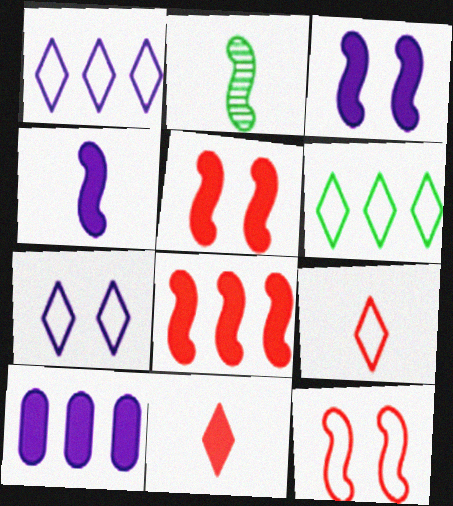[[6, 7, 9]]